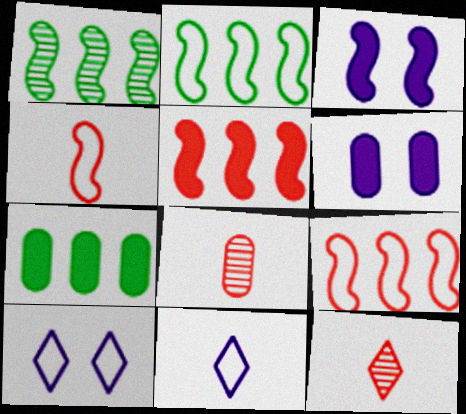[[1, 3, 4], 
[2, 6, 12]]